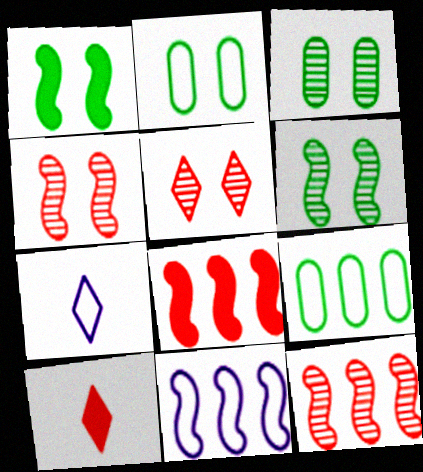[[3, 7, 8], 
[3, 10, 11]]